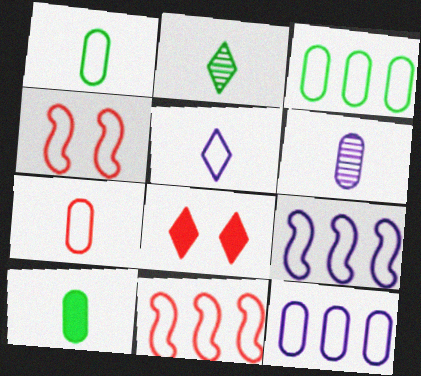[[3, 4, 5], 
[6, 7, 10]]